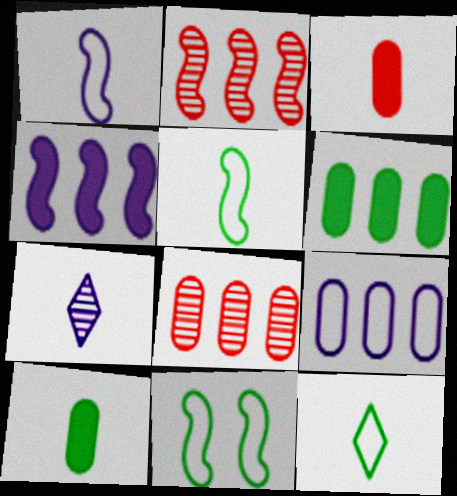[[3, 5, 7], 
[6, 8, 9]]